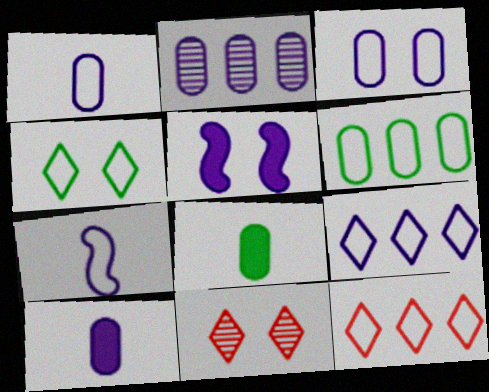[[2, 3, 10], 
[3, 7, 9]]